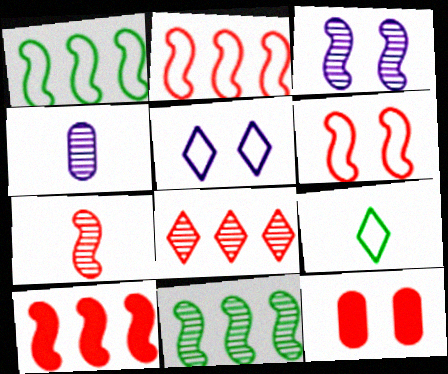[[3, 7, 11], 
[6, 7, 10]]